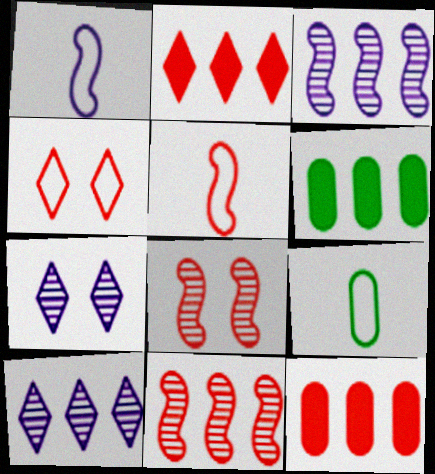[[5, 6, 7]]